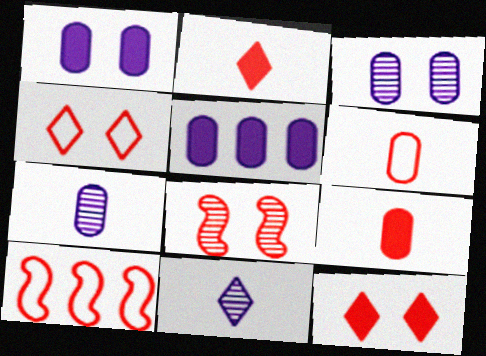[[4, 6, 10]]